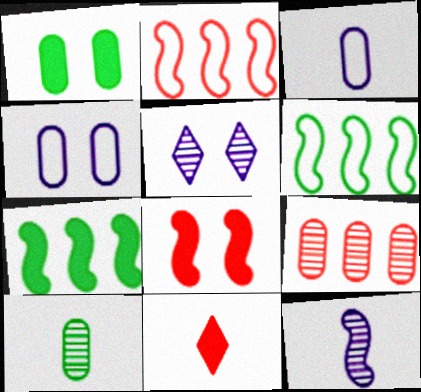[[1, 3, 9], 
[6, 8, 12]]